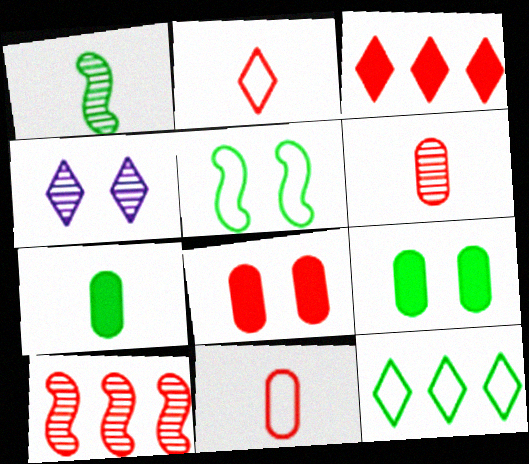[[1, 9, 12], 
[2, 8, 10], 
[4, 5, 8]]